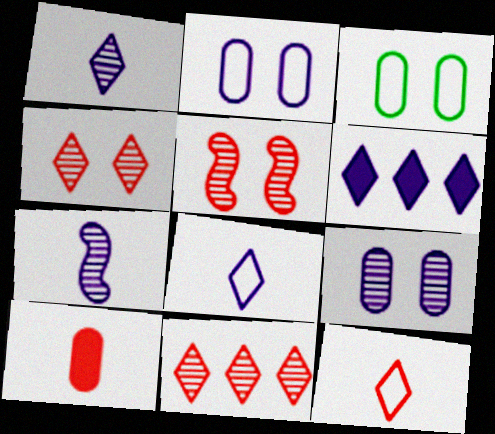[[2, 6, 7]]